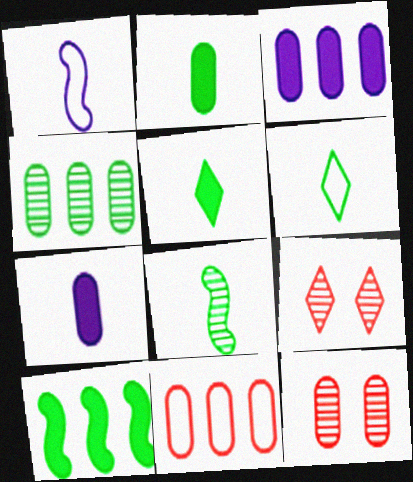[[2, 6, 8], 
[3, 4, 11]]